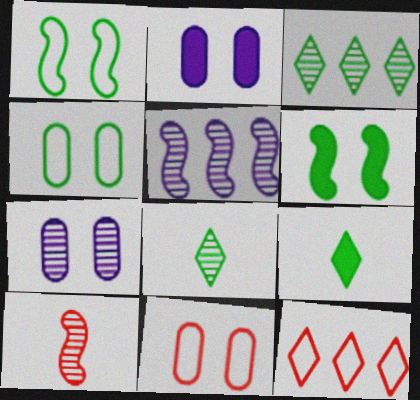[[3, 7, 10], 
[5, 9, 11]]